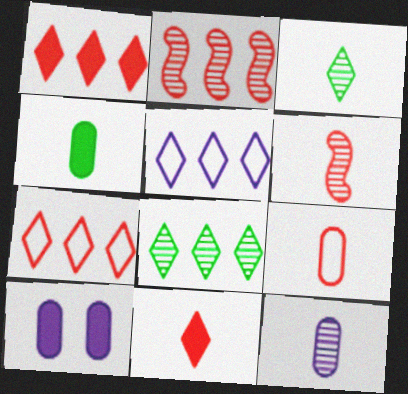[[1, 5, 8], 
[3, 6, 12], 
[4, 9, 12], 
[6, 9, 11]]